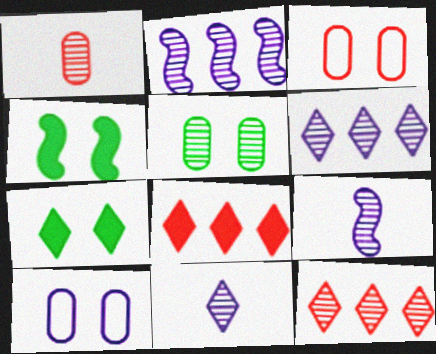[[5, 9, 12]]